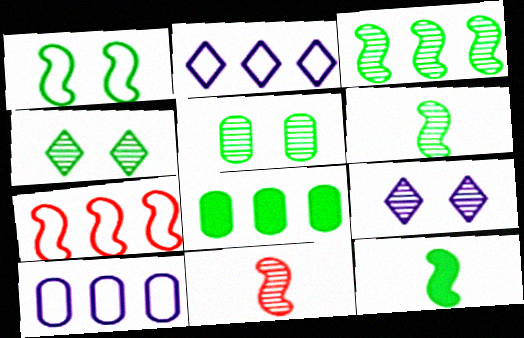[[1, 3, 12]]